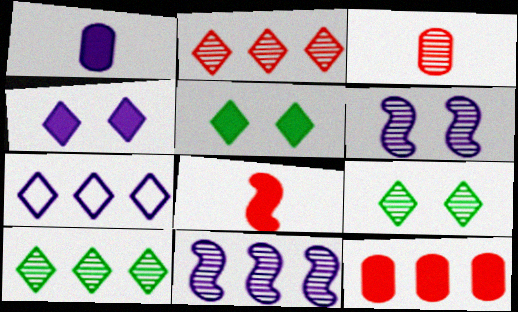[[1, 6, 7], 
[3, 6, 10], 
[3, 9, 11]]